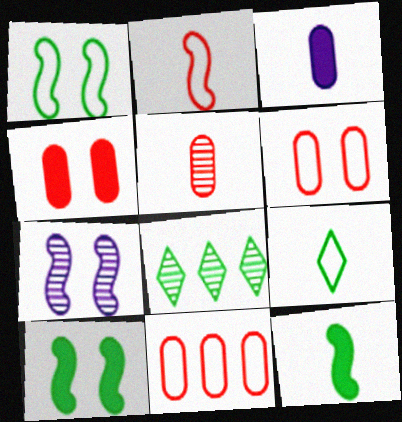[[4, 5, 11], 
[5, 7, 8]]